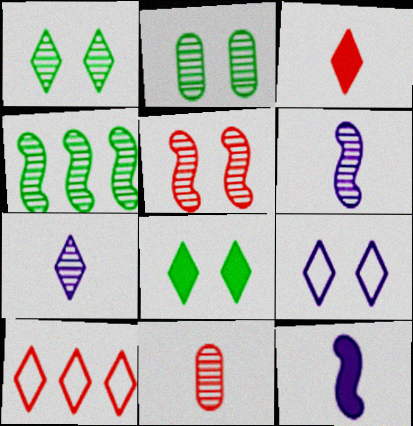[[2, 10, 12], 
[4, 5, 6], 
[7, 8, 10]]